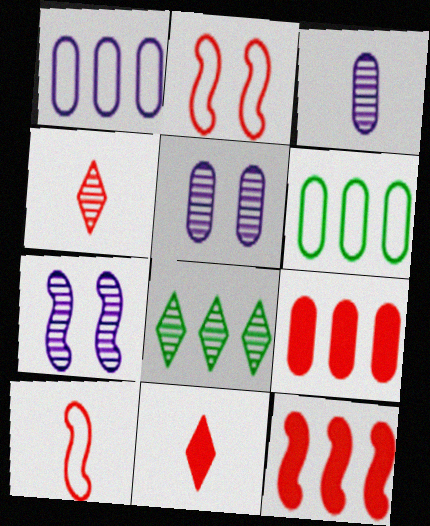[[1, 8, 12], 
[2, 4, 9], 
[6, 7, 11]]